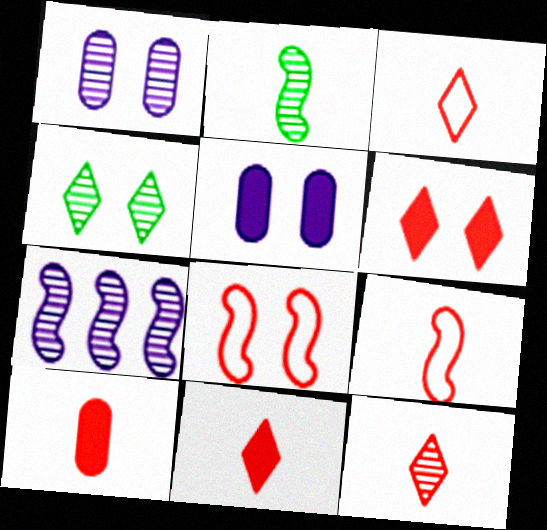[[3, 11, 12], 
[4, 5, 8], 
[9, 10, 12]]